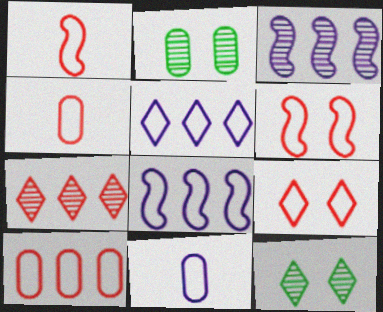[[1, 9, 10]]